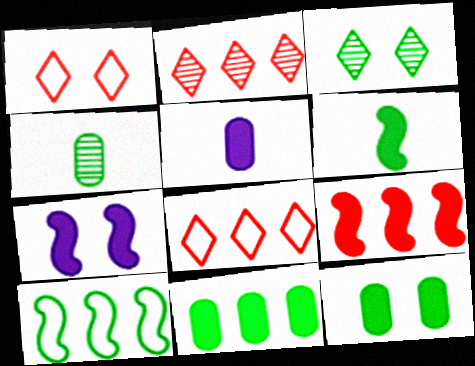[[4, 7, 8], 
[6, 7, 9]]